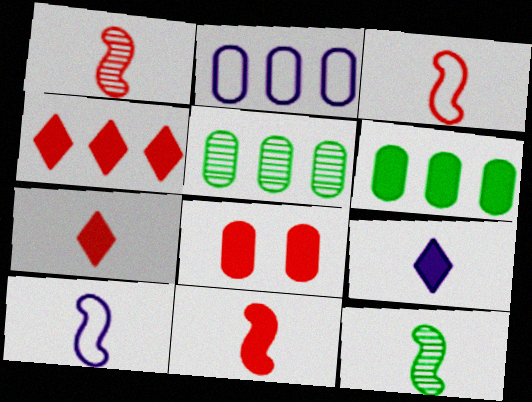[[1, 3, 11], 
[4, 8, 11], 
[10, 11, 12]]